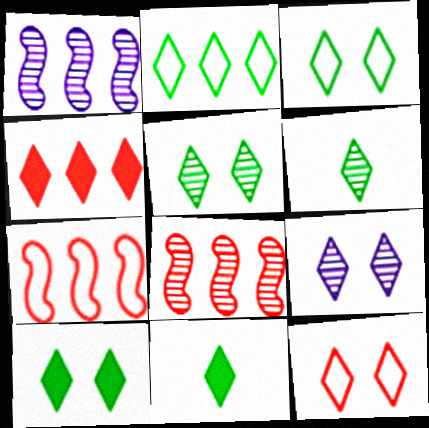[[2, 5, 11], 
[2, 6, 10], 
[3, 5, 10], 
[9, 10, 12]]